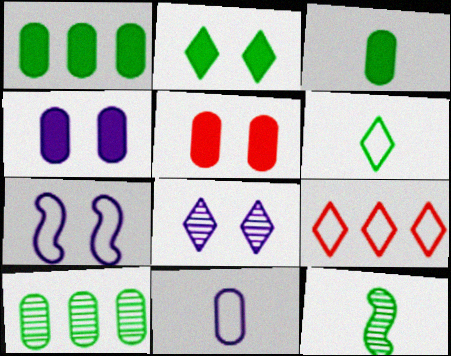[[3, 6, 12], 
[4, 7, 8], 
[4, 9, 12], 
[5, 10, 11]]